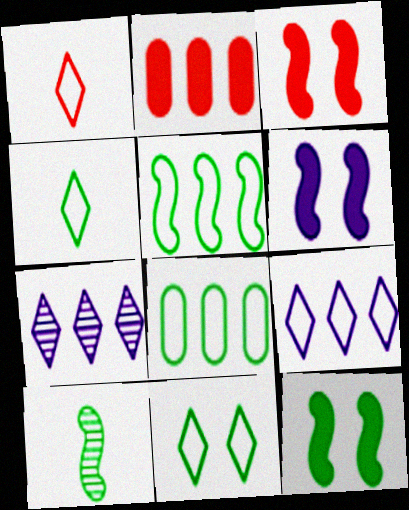[[1, 9, 11], 
[2, 5, 7], 
[3, 6, 12], 
[5, 10, 12]]